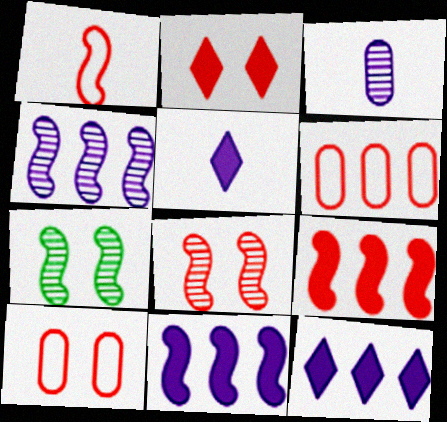[[1, 7, 11], 
[1, 8, 9], 
[2, 8, 10], 
[5, 6, 7]]